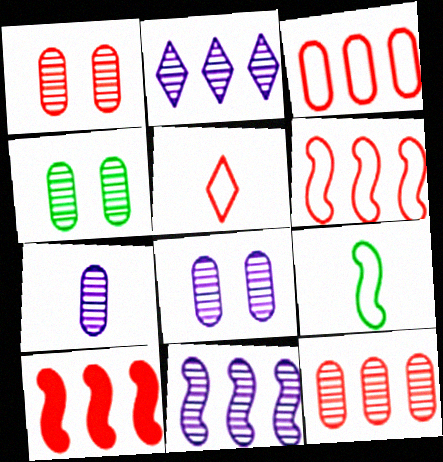[[1, 4, 8], 
[1, 5, 10], 
[4, 7, 12]]